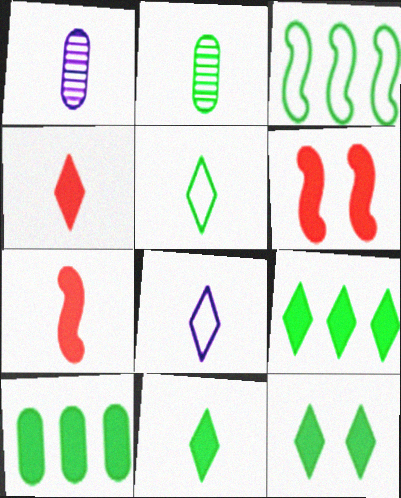[[1, 5, 7], 
[2, 3, 12], 
[2, 7, 8], 
[9, 11, 12]]